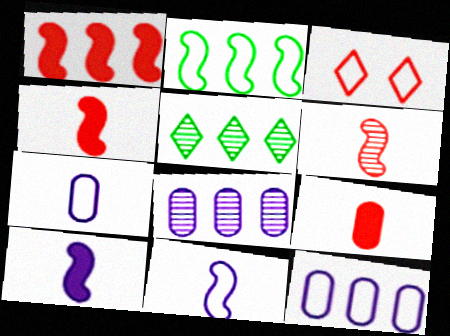[[1, 5, 12], 
[2, 3, 7]]